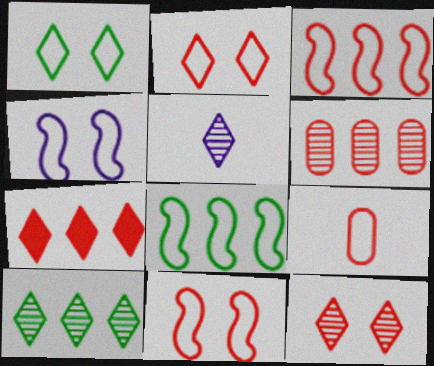[[1, 5, 7], 
[2, 3, 9], 
[3, 6, 7], 
[5, 10, 12]]